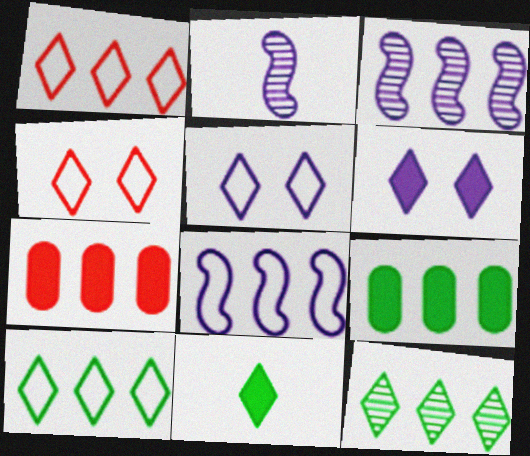[[1, 3, 9], 
[2, 4, 9], 
[3, 7, 10], 
[7, 8, 12]]